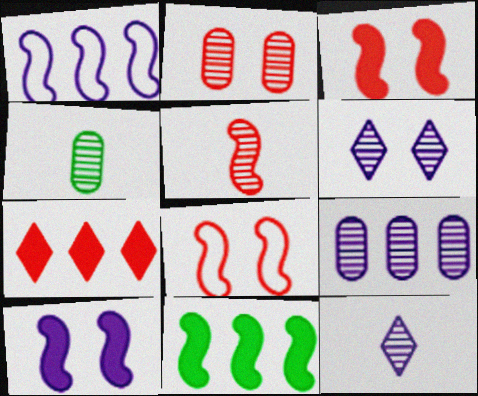[[2, 4, 9], 
[4, 5, 12]]